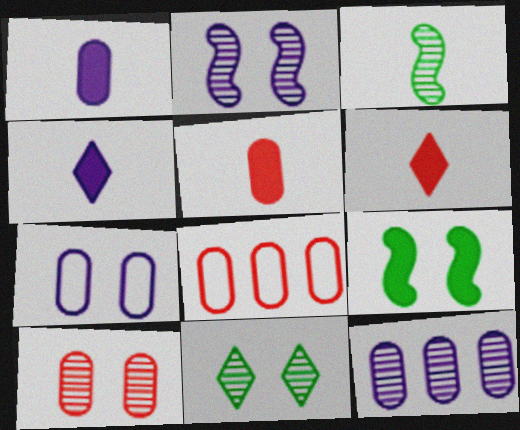[[1, 7, 12], 
[2, 10, 11], 
[5, 8, 10]]